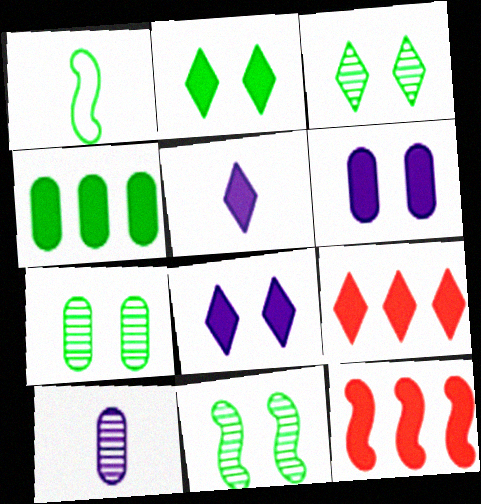[[1, 3, 4], 
[2, 5, 9], 
[3, 7, 11]]